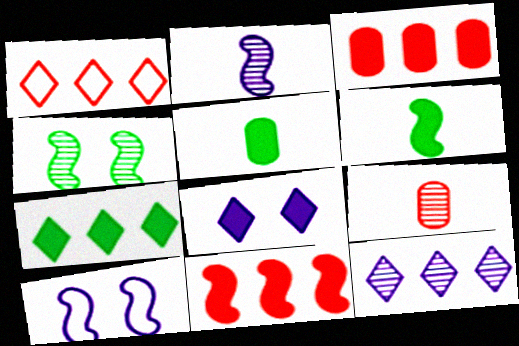[[1, 7, 12], 
[3, 6, 8], 
[4, 9, 12], 
[5, 8, 11], 
[7, 9, 10]]